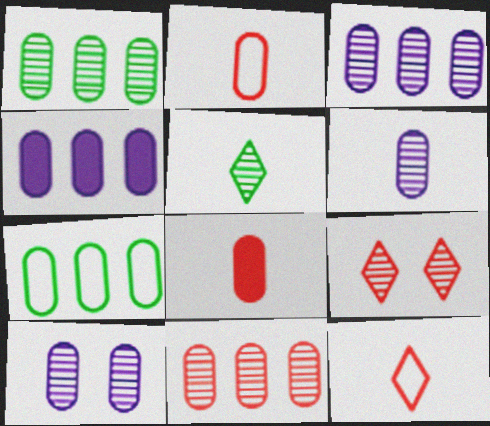[[1, 3, 11], 
[3, 6, 10], 
[4, 7, 11], 
[7, 8, 10]]